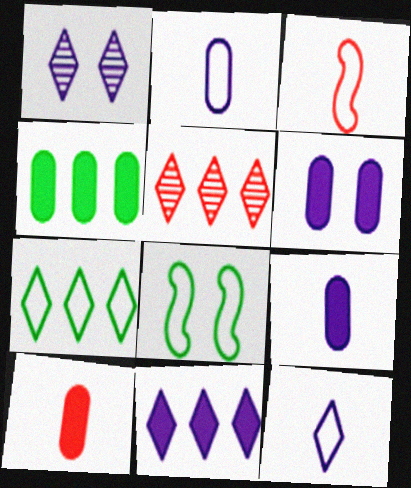[[1, 3, 4], 
[1, 11, 12], 
[4, 6, 10], 
[5, 7, 11], 
[5, 8, 9]]